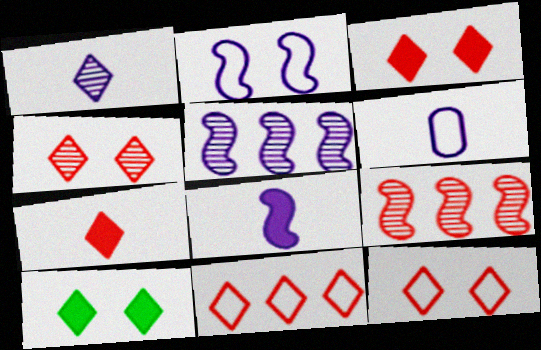[[1, 6, 8], 
[1, 10, 11], 
[2, 5, 8], 
[3, 4, 12], 
[4, 7, 11], 
[6, 9, 10]]